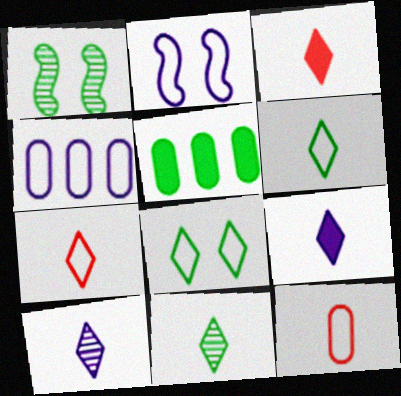[[1, 3, 4], 
[1, 5, 6], 
[3, 6, 10], 
[7, 9, 11]]